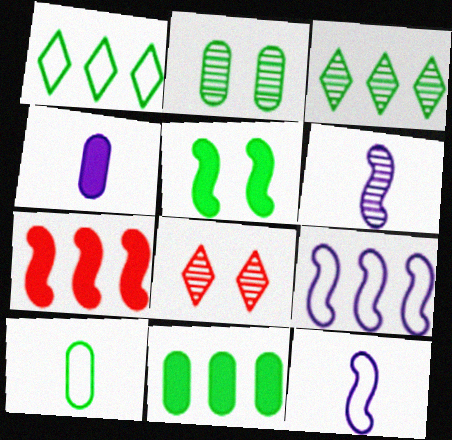[[2, 10, 11], 
[3, 5, 10], 
[8, 11, 12]]